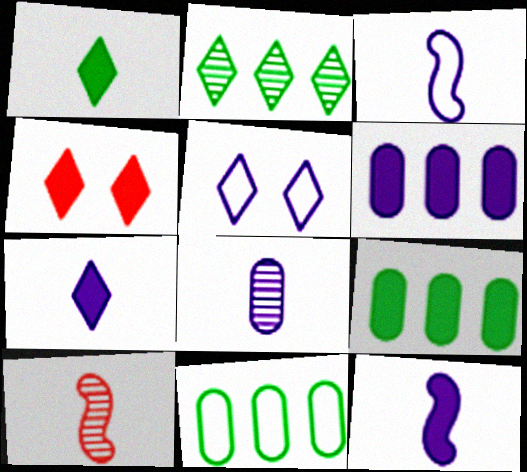[[3, 7, 8], 
[4, 9, 12], 
[5, 9, 10]]